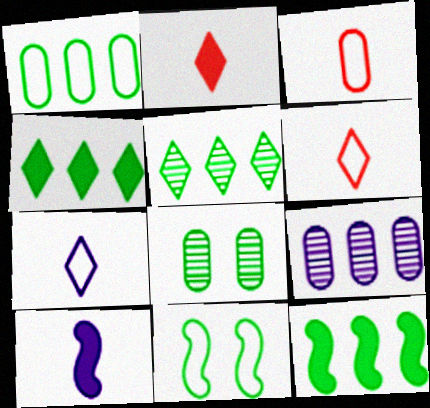[[1, 5, 12], 
[2, 9, 11]]